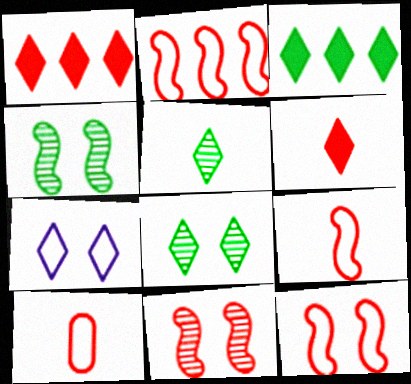[[1, 5, 7], 
[1, 10, 11], 
[2, 9, 12]]